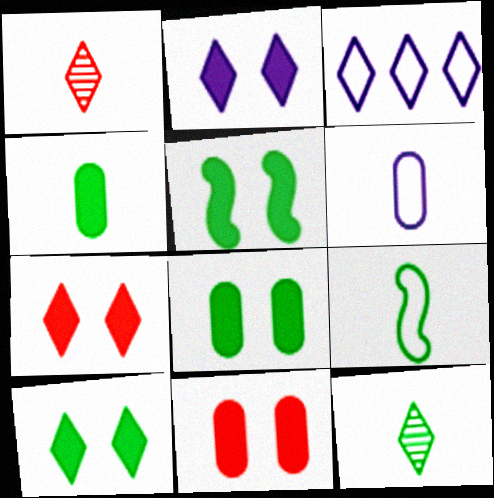[[1, 3, 10], 
[2, 5, 11], 
[2, 7, 10], 
[3, 7, 12], 
[4, 9, 12], 
[5, 8, 10]]